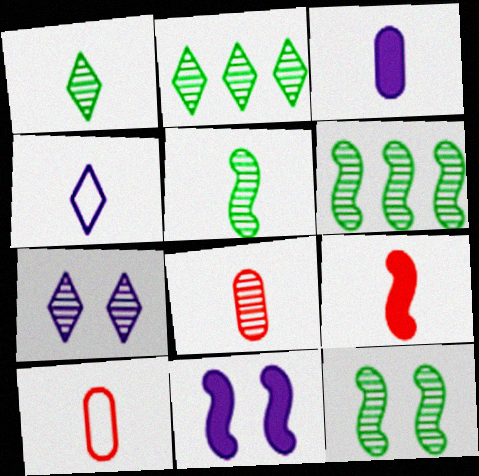[[2, 10, 11], 
[5, 6, 12], 
[6, 7, 8]]